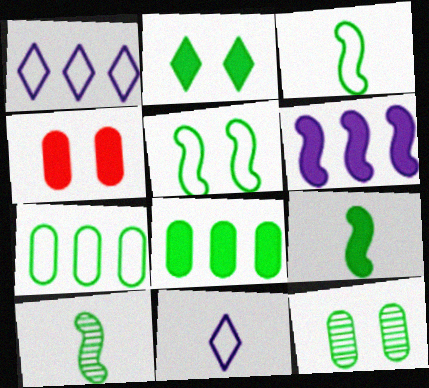[[1, 4, 10], 
[2, 5, 12], 
[2, 7, 10], 
[2, 8, 9], 
[3, 9, 10]]